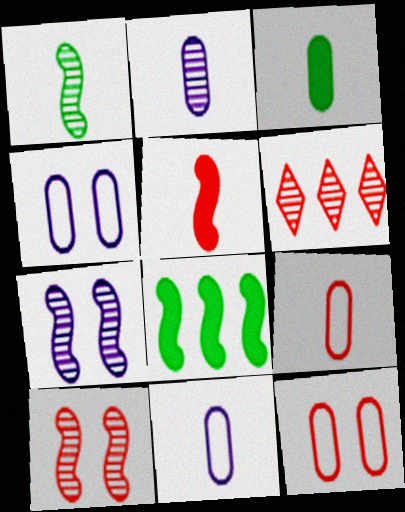[[2, 3, 9], 
[5, 6, 12]]